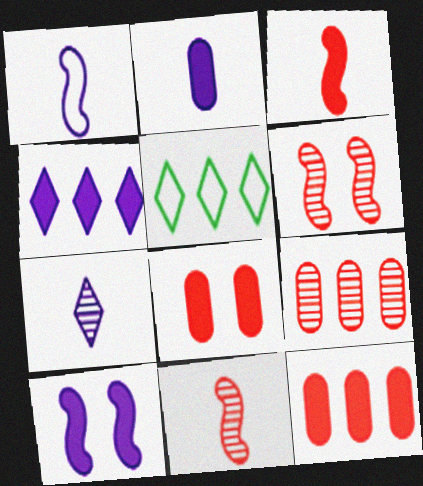[[1, 2, 7], 
[2, 4, 10], 
[2, 5, 6]]